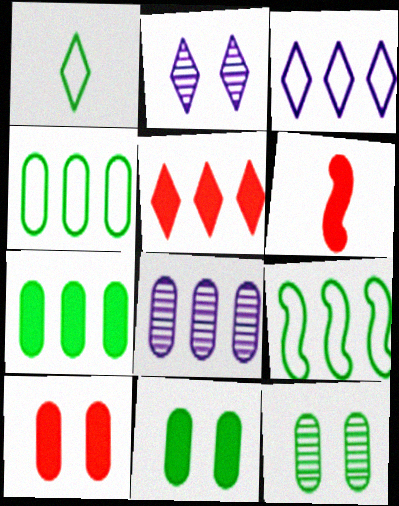[[1, 2, 5], 
[2, 4, 6], 
[3, 6, 12], 
[5, 6, 10], 
[5, 8, 9]]